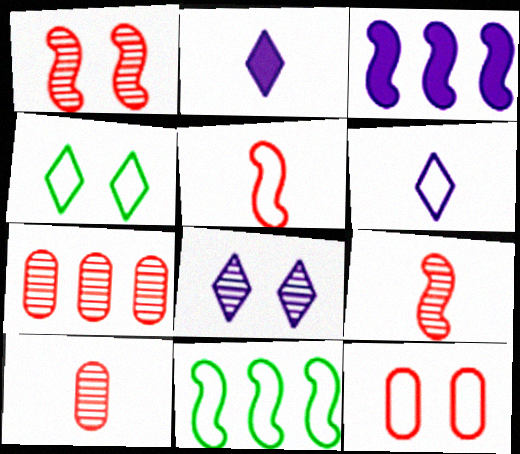[[3, 4, 10], 
[6, 11, 12]]